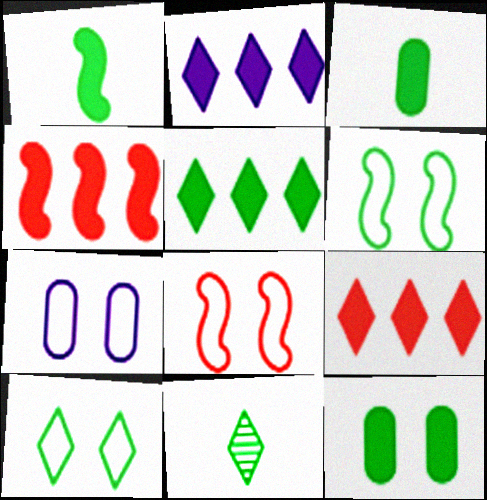[[1, 5, 12], 
[2, 5, 9], 
[4, 7, 11], 
[5, 10, 11], 
[7, 8, 10]]